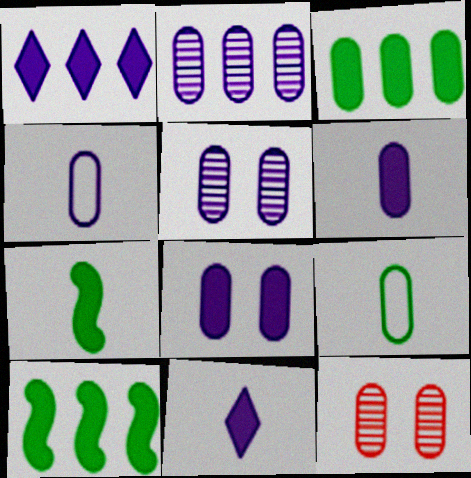[[2, 4, 8], 
[3, 4, 12]]